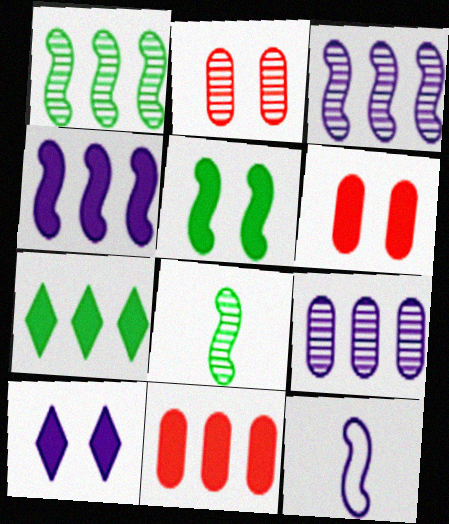[[2, 7, 12], 
[4, 7, 11], 
[5, 6, 10], 
[9, 10, 12]]